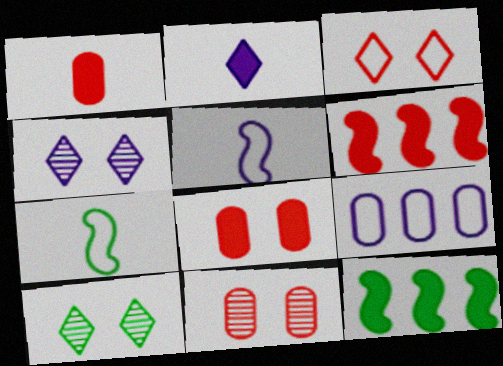[[2, 8, 12], 
[3, 7, 9]]